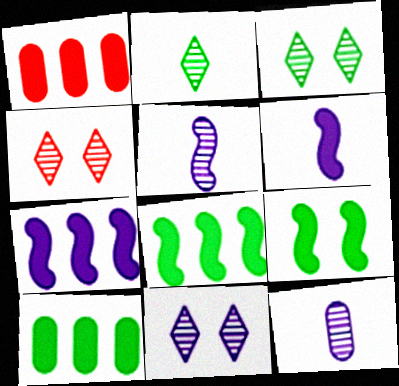[[3, 4, 11]]